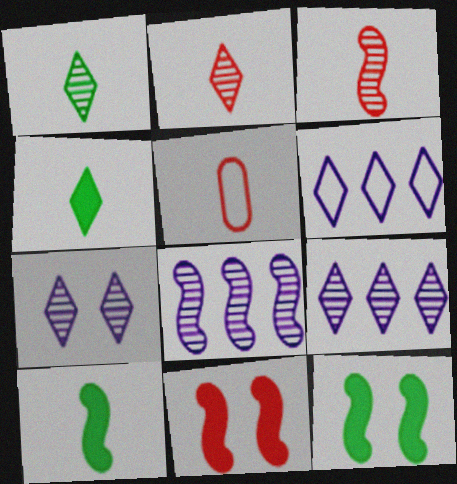[[5, 9, 12]]